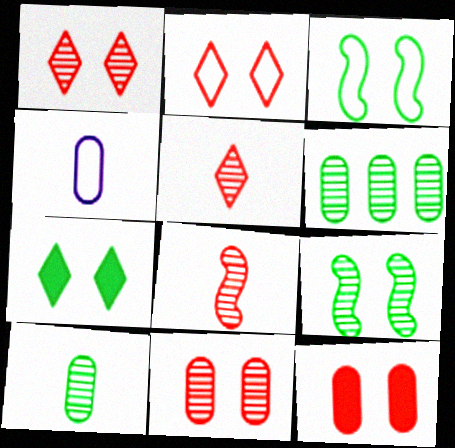[[4, 6, 12]]